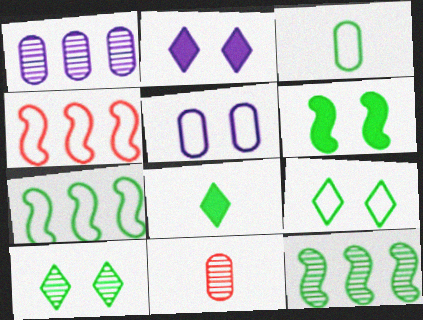[[2, 7, 11], 
[3, 7, 9]]